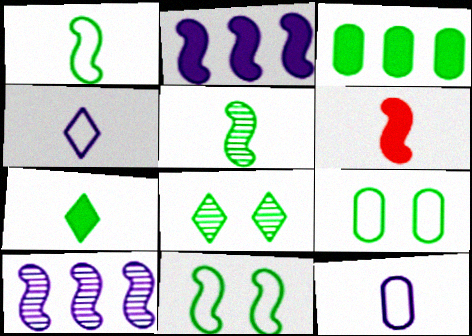[[1, 3, 8], 
[6, 10, 11]]